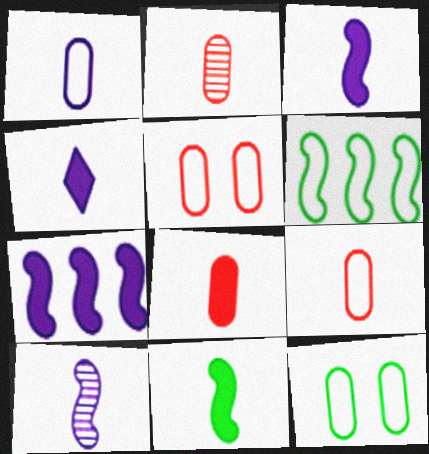[[1, 4, 10], 
[2, 8, 9], 
[4, 8, 11]]